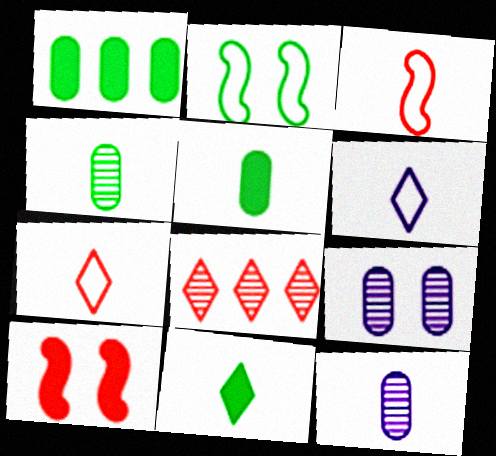[[3, 11, 12]]